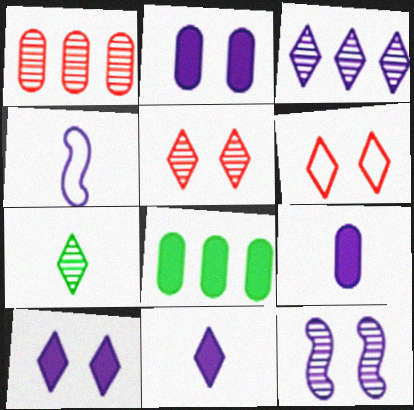[[1, 7, 12], 
[2, 3, 4], 
[3, 5, 7], 
[4, 5, 8]]